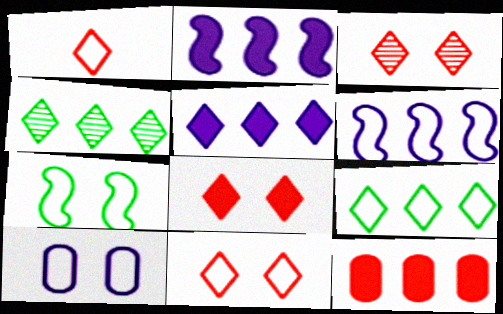[[3, 8, 11], 
[4, 6, 12], 
[7, 10, 11]]